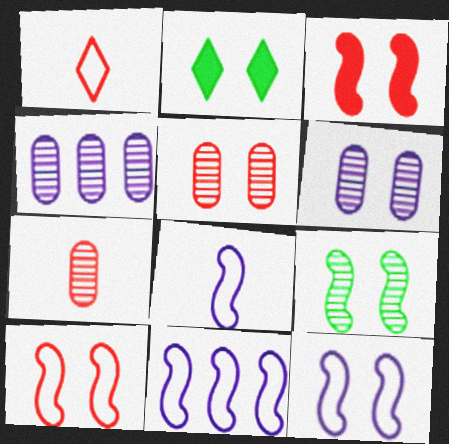[[2, 5, 12], 
[2, 6, 10], 
[2, 7, 11], 
[3, 9, 12], 
[8, 11, 12]]